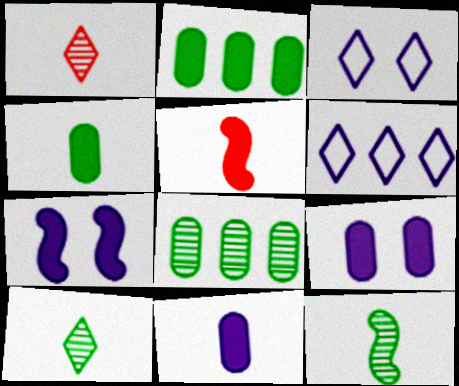[[3, 5, 8]]